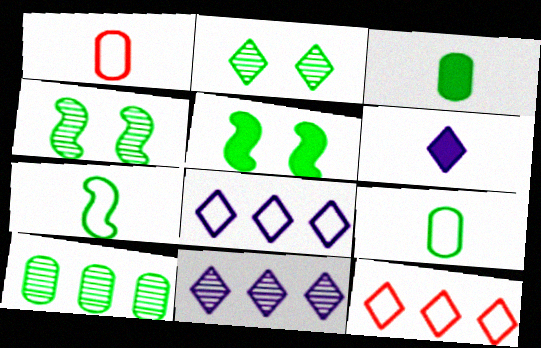[[1, 5, 11], 
[2, 6, 12]]